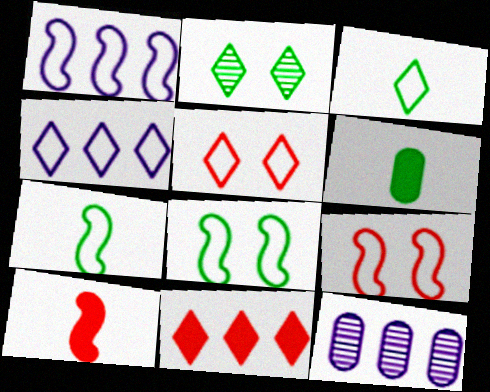[[1, 7, 9], 
[3, 4, 5]]